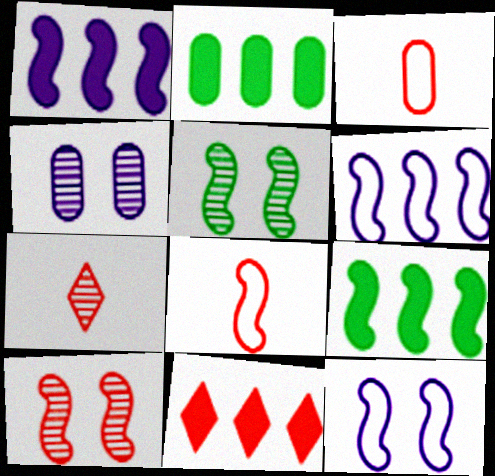[[1, 2, 11], 
[1, 5, 8], 
[2, 3, 4], 
[2, 7, 12], 
[3, 10, 11]]